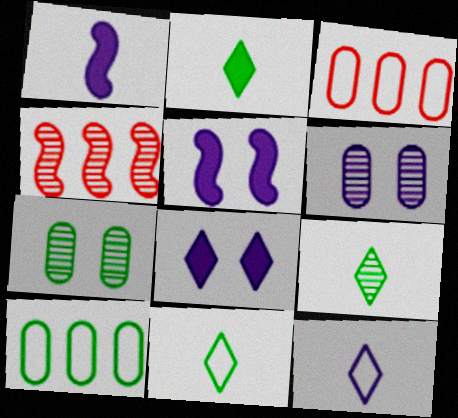[[2, 9, 11], 
[3, 5, 9], 
[4, 6, 9]]